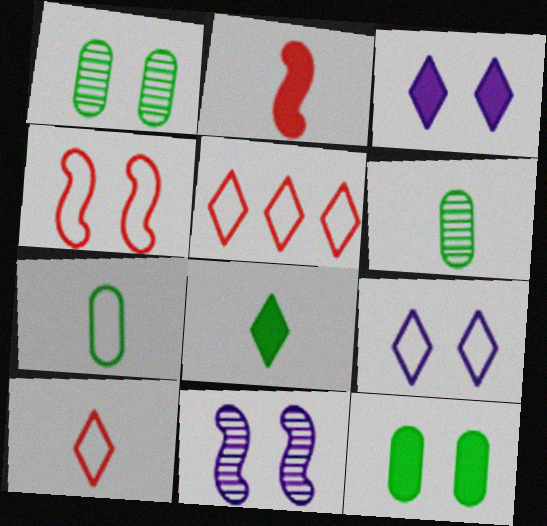[[1, 3, 4]]